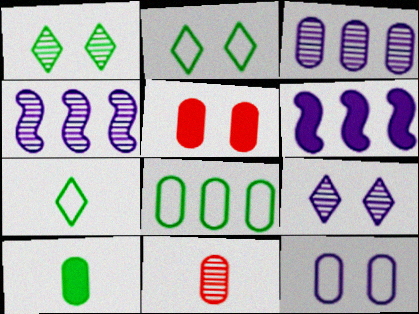[[1, 4, 11], 
[2, 6, 11], 
[4, 5, 7]]